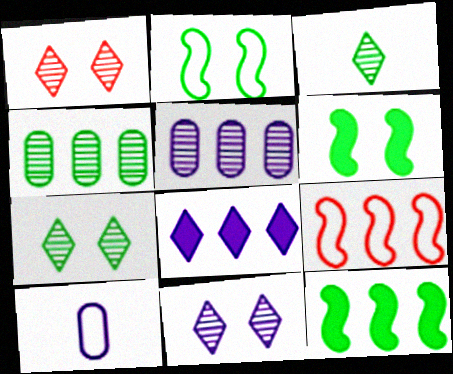[[1, 7, 11], 
[1, 10, 12], 
[4, 8, 9]]